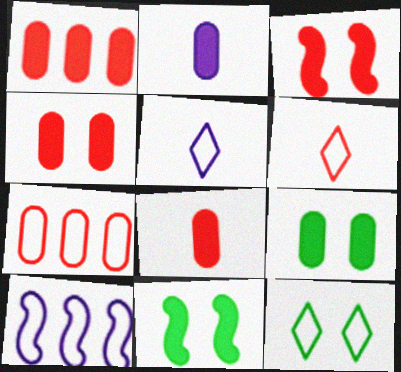[[1, 2, 9], 
[1, 4, 8]]